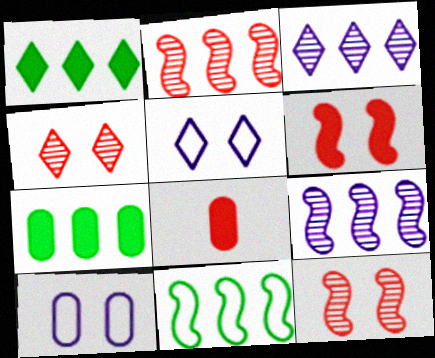[]